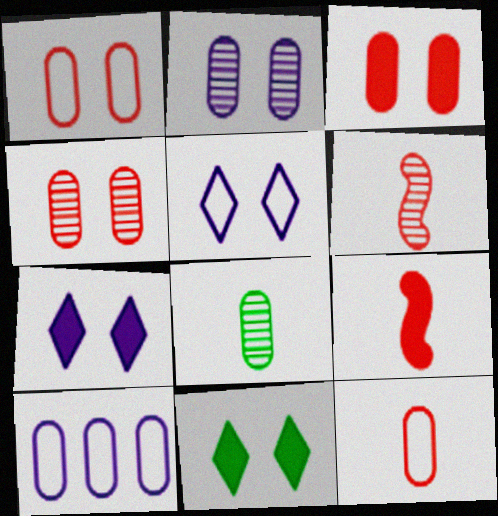[[1, 3, 4], 
[3, 8, 10], 
[6, 10, 11]]